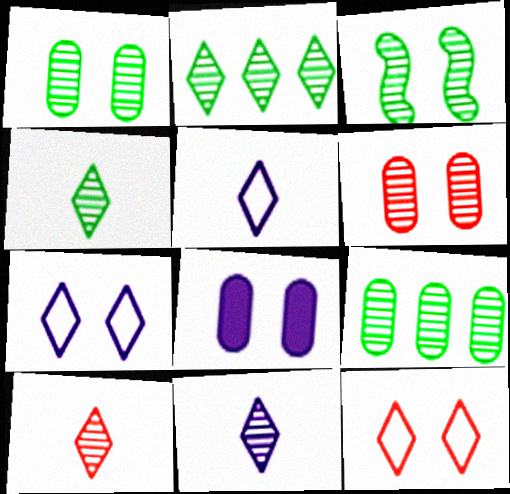[[3, 4, 9], 
[3, 8, 12], 
[4, 10, 11]]